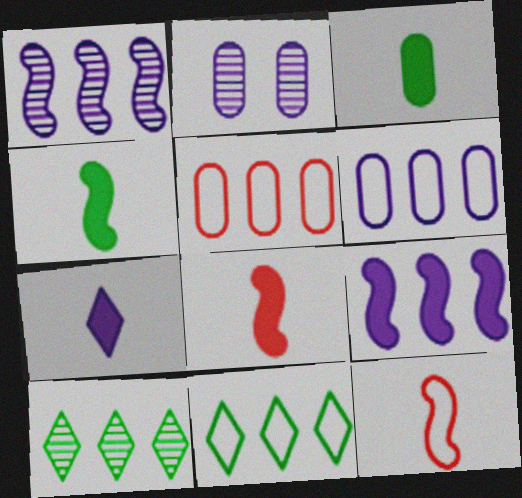[[2, 3, 5], 
[2, 8, 11], 
[3, 7, 8], 
[5, 9, 10]]